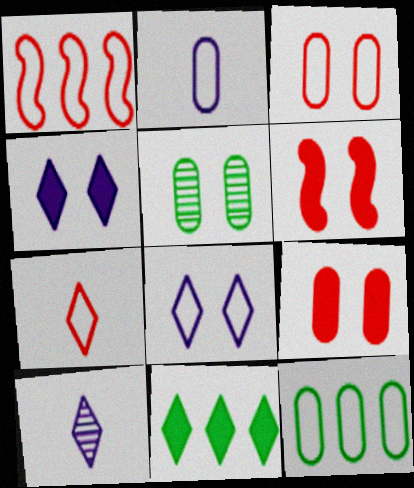[[1, 3, 7], 
[2, 3, 12], 
[5, 6, 8], 
[6, 10, 12]]